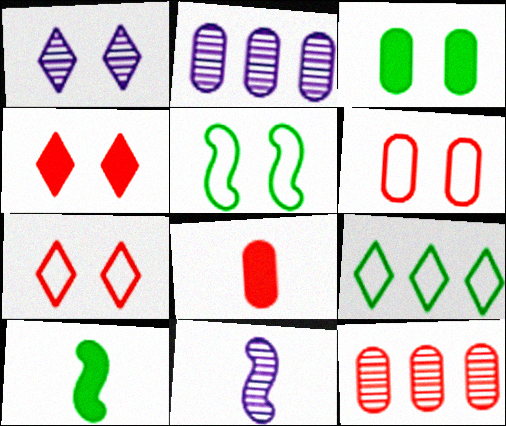[[1, 2, 11], 
[2, 7, 10], 
[6, 8, 12]]